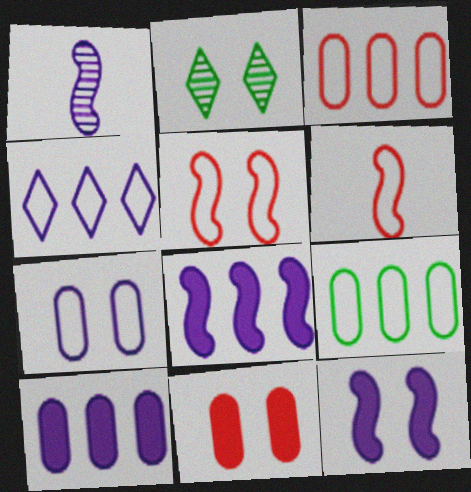[[2, 6, 10]]